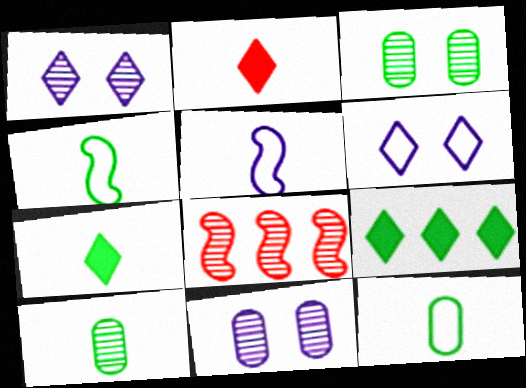[[1, 8, 10], 
[2, 5, 10], 
[3, 4, 9], 
[4, 7, 10]]